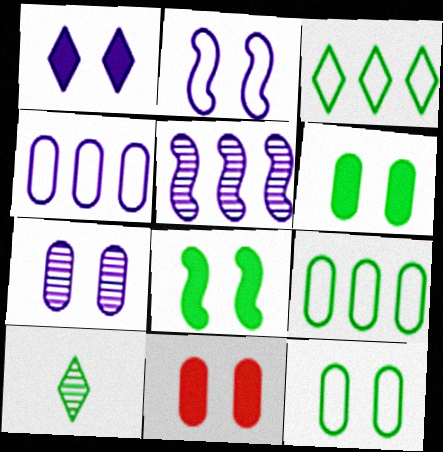[[1, 2, 7], 
[1, 8, 11], 
[7, 11, 12], 
[8, 9, 10]]